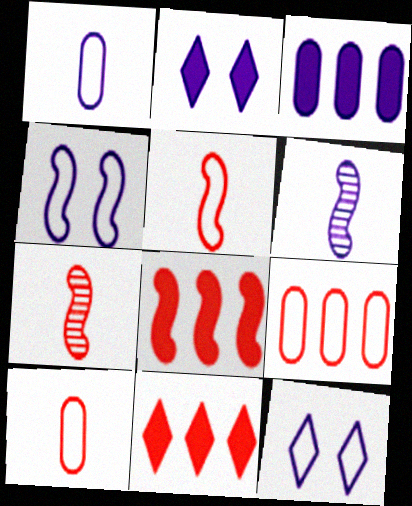[[3, 6, 12]]